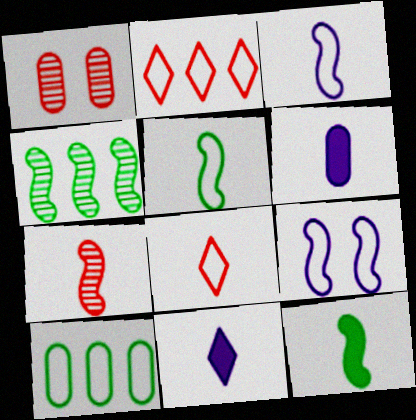[[1, 6, 10], 
[3, 7, 12], 
[8, 9, 10]]